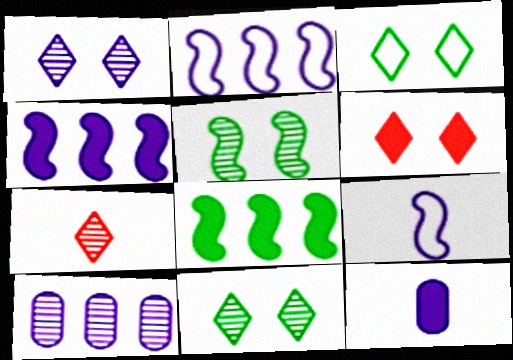[[1, 2, 12], 
[1, 3, 6], 
[5, 7, 10], 
[6, 8, 12]]